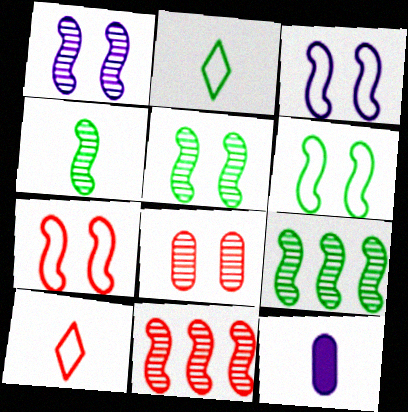[[1, 4, 11], 
[3, 6, 7], 
[4, 5, 9], 
[4, 10, 12]]